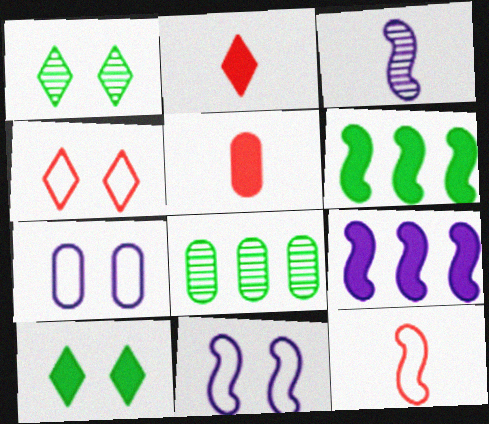[[2, 8, 11], 
[3, 9, 11], 
[5, 7, 8], 
[5, 9, 10]]